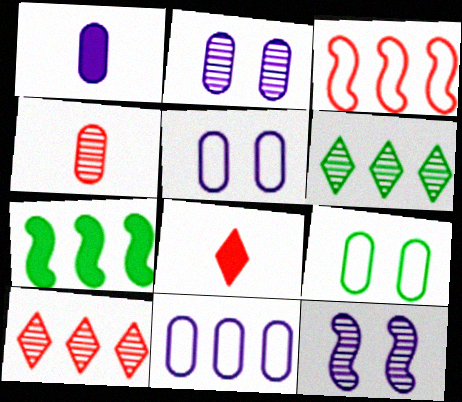[[1, 2, 11], 
[4, 6, 12], 
[7, 10, 11]]